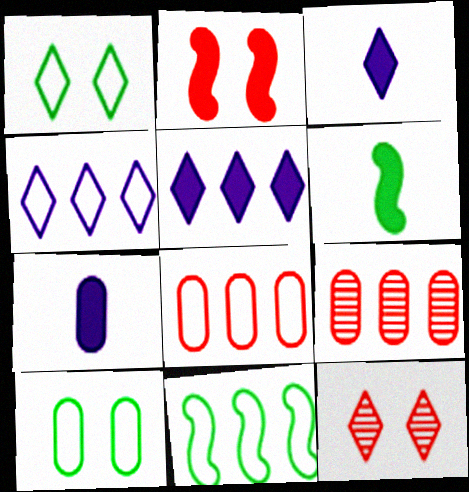[[4, 8, 11], 
[5, 9, 11], 
[7, 9, 10], 
[7, 11, 12]]